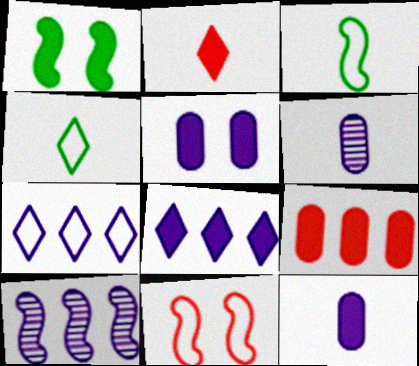[[2, 3, 6]]